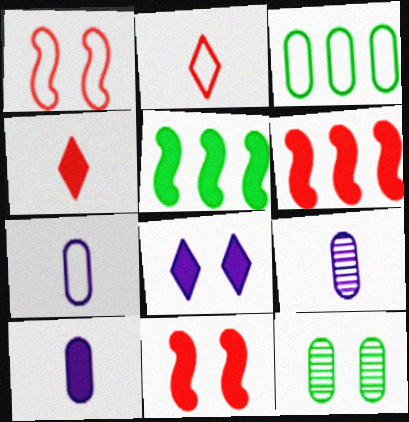[[1, 8, 12], 
[7, 9, 10]]